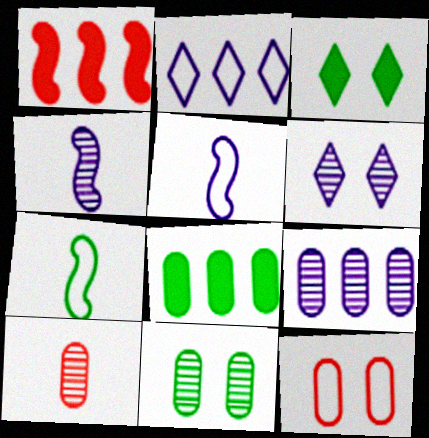[[2, 7, 12], 
[4, 6, 9], 
[9, 10, 11]]